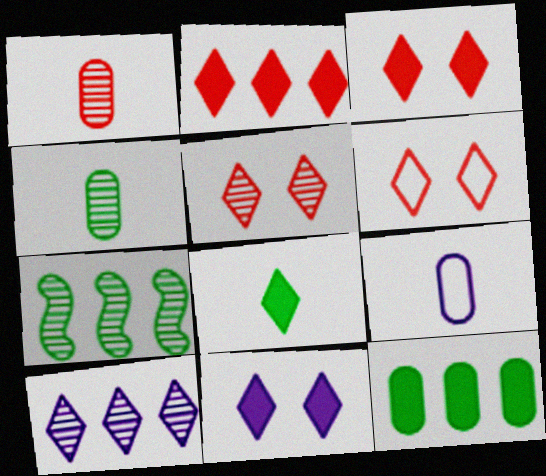[[2, 8, 11], 
[3, 5, 6], 
[3, 7, 9], 
[6, 8, 10]]